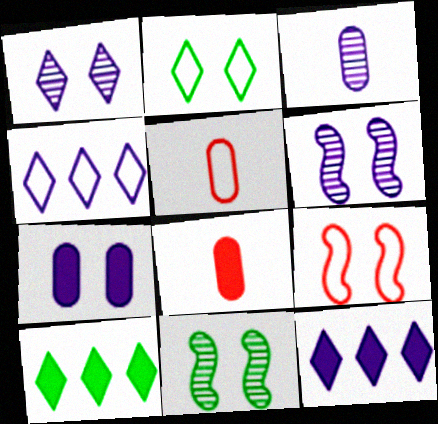[[3, 9, 10], 
[4, 8, 11], 
[5, 6, 10], 
[5, 11, 12]]